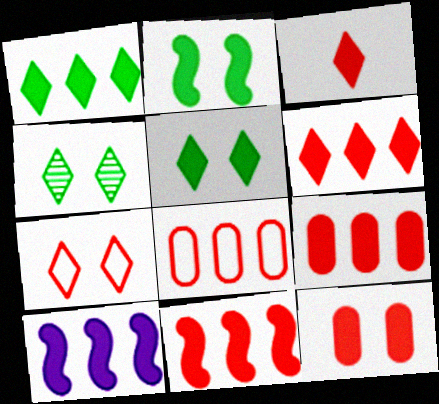[[1, 9, 10], 
[3, 11, 12], 
[6, 9, 11]]